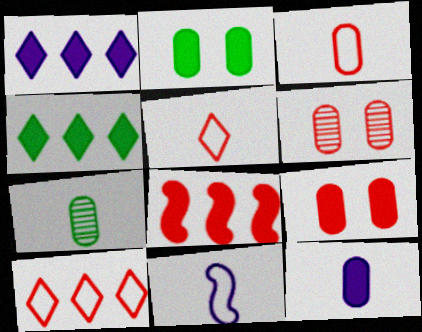[[3, 7, 12], 
[4, 6, 11], 
[5, 6, 8]]